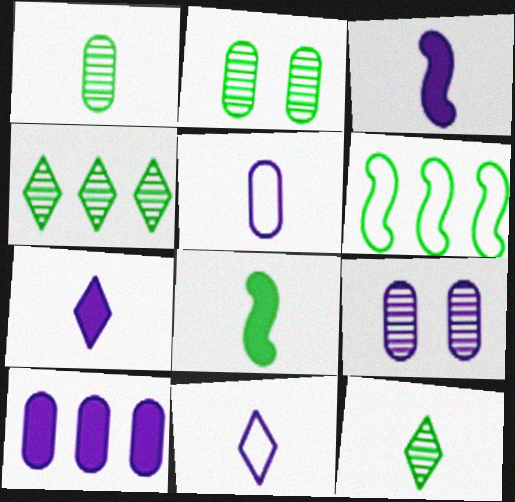[[5, 9, 10]]